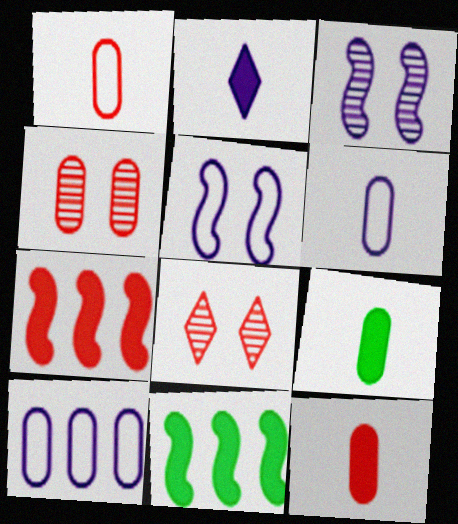[[1, 7, 8], 
[2, 3, 10], 
[4, 9, 10], 
[6, 8, 11]]